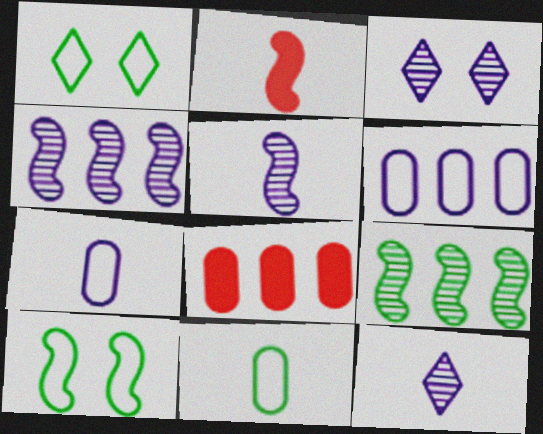[[1, 5, 8], 
[2, 4, 10], 
[2, 11, 12], 
[8, 10, 12]]